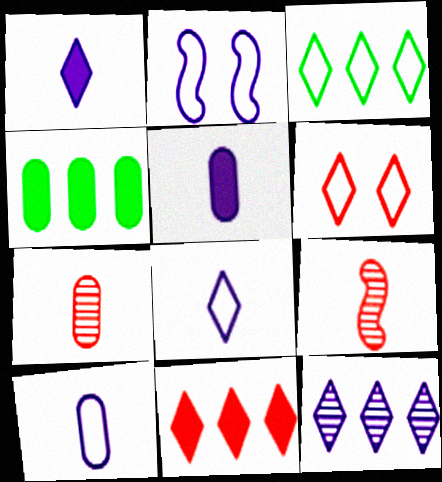[[2, 5, 12], 
[3, 6, 8], 
[3, 11, 12]]